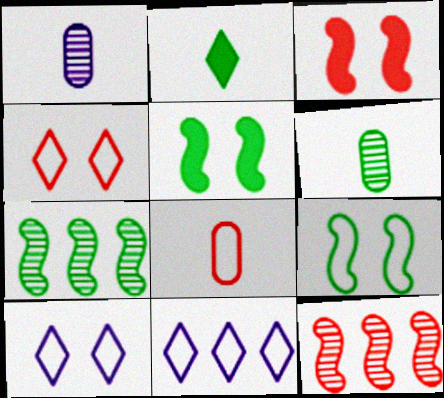[[3, 6, 11], 
[8, 9, 11]]